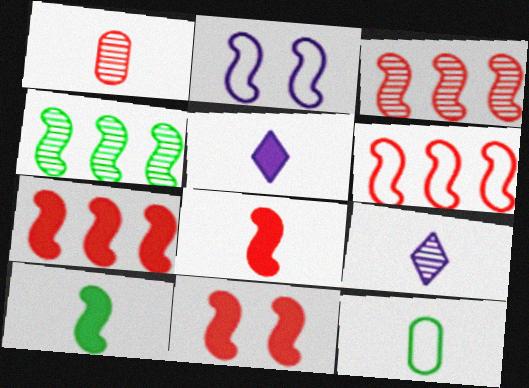[[2, 3, 10], 
[2, 4, 8], 
[3, 6, 7], 
[7, 8, 11], 
[8, 9, 12]]